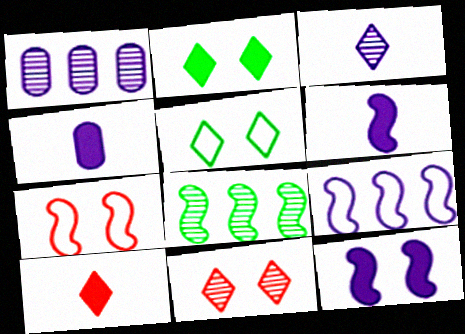[[6, 7, 8]]